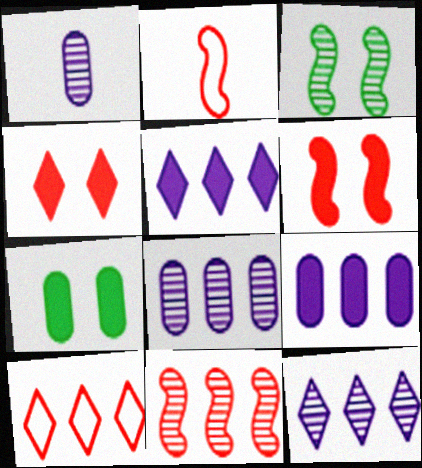[[2, 6, 11], 
[2, 7, 12]]